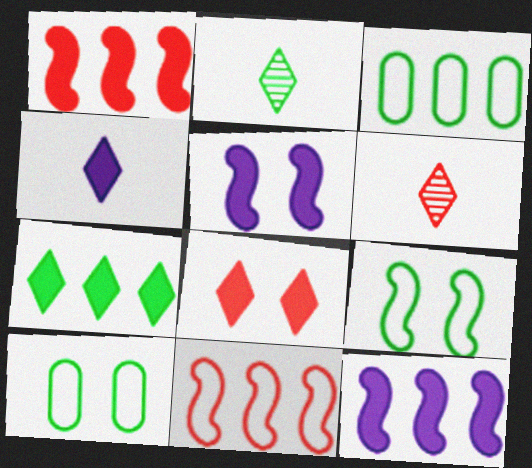[[3, 5, 6], 
[4, 7, 8], 
[6, 10, 12]]